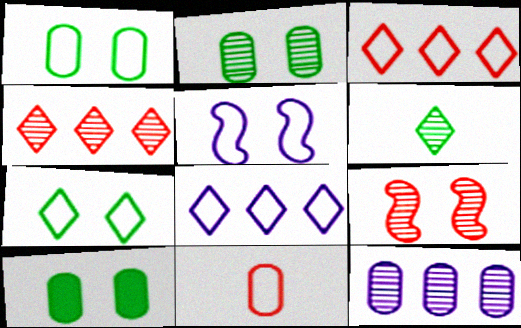[[1, 2, 10], 
[6, 9, 12], 
[10, 11, 12]]